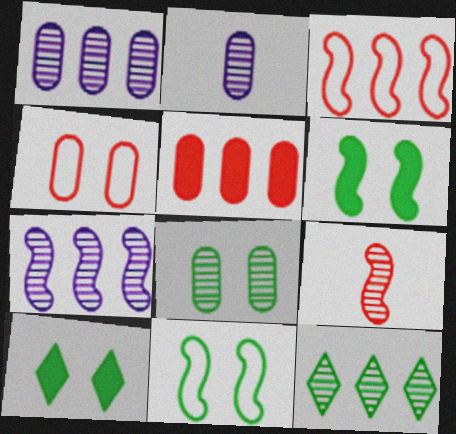[[2, 3, 10], 
[8, 10, 11]]